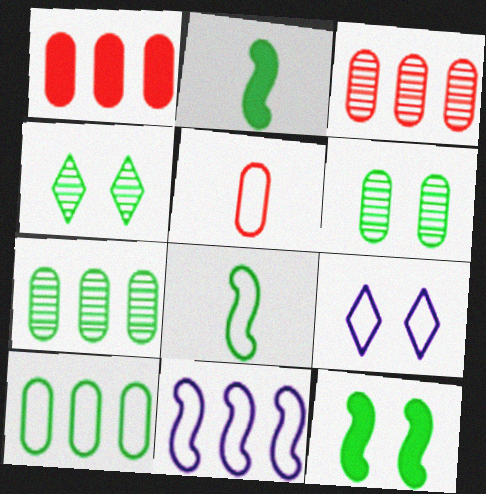[[2, 3, 9], 
[2, 4, 10]]